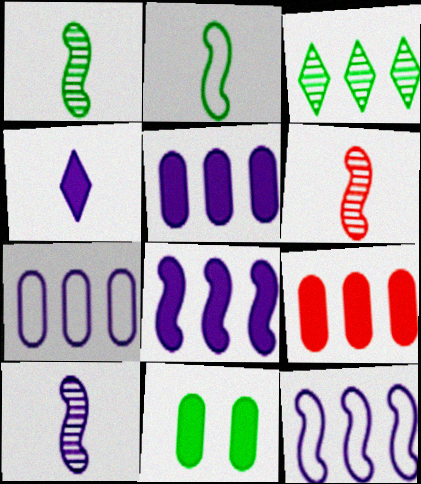[[1, 6, 10], 
[2, 3, 11], 
[3, 9, 12]]